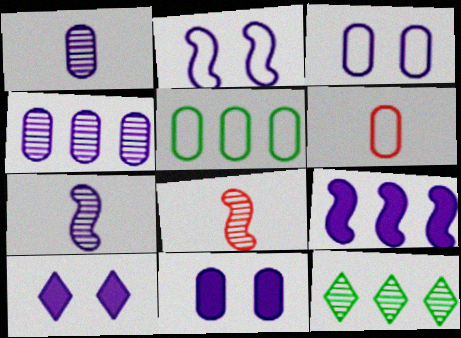[[2, 7, 9], 
[3, 5, 6], 
[5, 8, 10]]